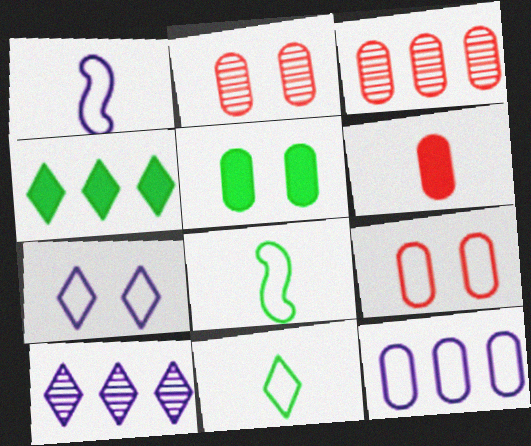[[1, 2, 4], 
[1, 7, 12], 
[3, 6, 9]]